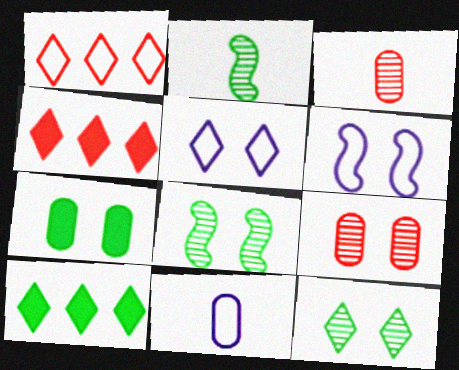[[3, 6, 10], 
[4, 8, 11]]